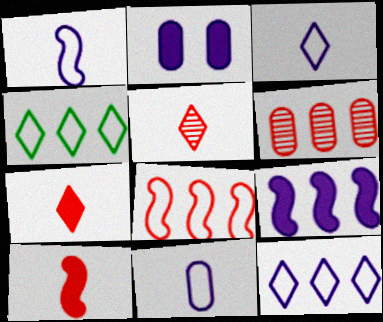[[1, 3, 11], 
[4, 6, 9]]